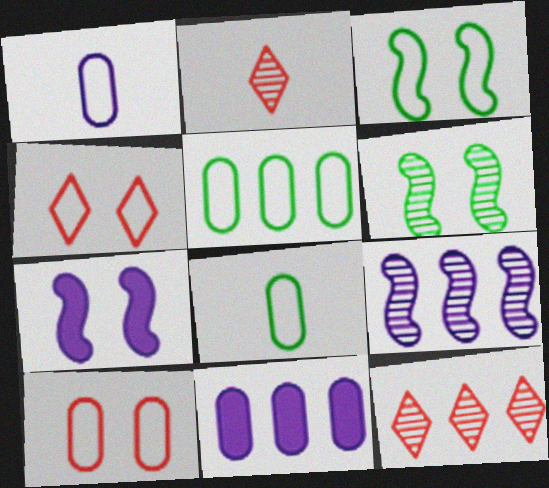[[1, 5, 10], 
[2, 3, 11], 
[2, 5, 7], 
[7, 8, 12]]